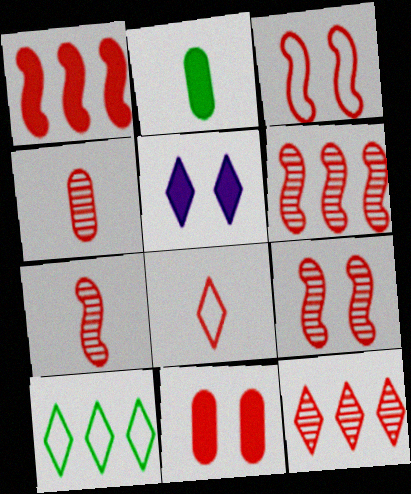[[1, 2, 5], 
[1, 3, 7], 
[4, 9, 12], 
[6, 7, 9], 
[6, 8, 11]]